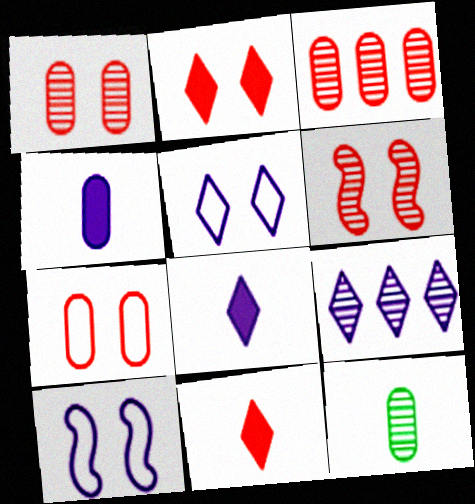[[2, 6, 7], 
[4, 9, 10], 
[5, 8, 9], 
[6, 9, 12]]